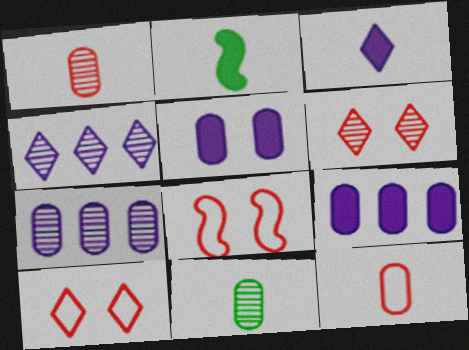[[2, 7, 10]]